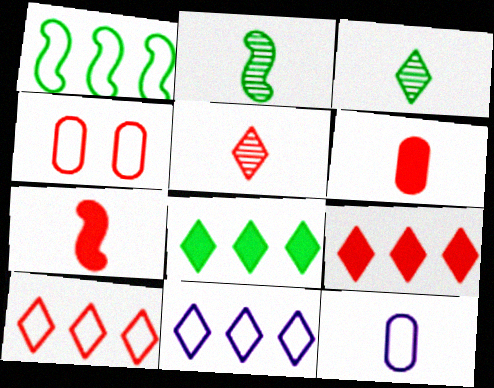[[3, 7, 12]]